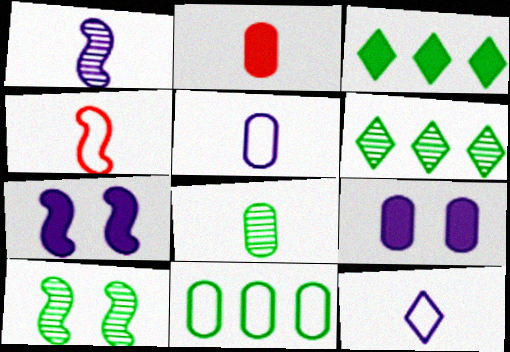[[2, 3, 7], 
[2, 5, 8], 
[4, 6, 9], 
[6, 8, 10]]